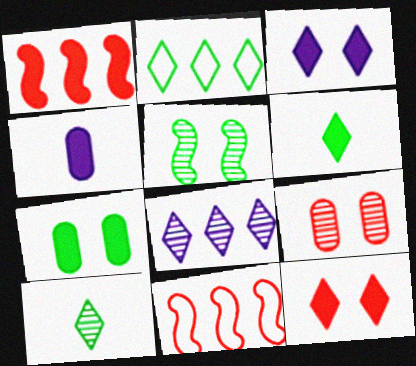[]